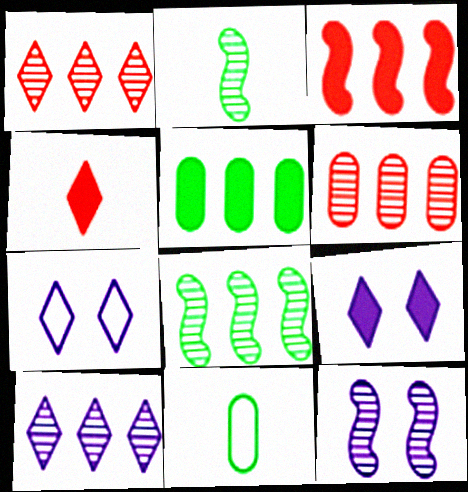[[6, 8, 10]]